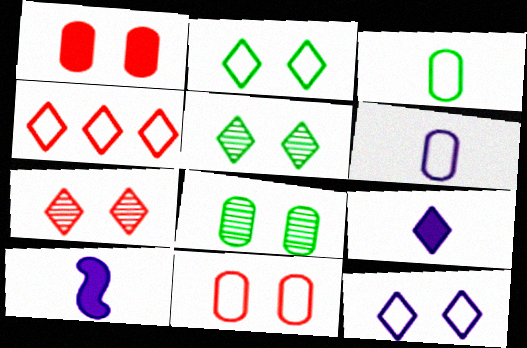[[4, 5, 9], 
[4, 8, 10]]